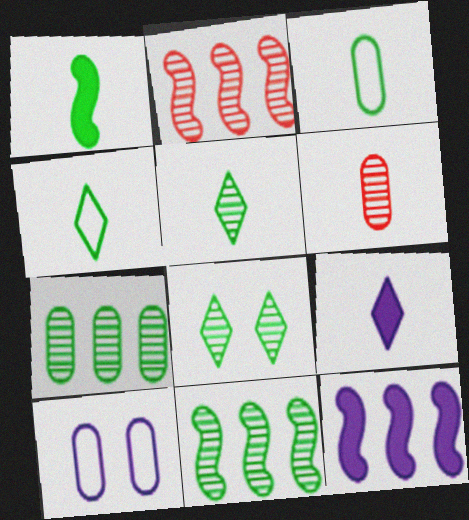[[1, 3, 5]]